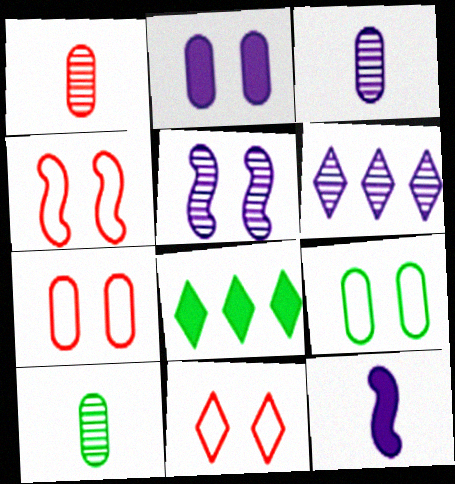[[1, 3, 10], 
[3, 4, 8], 
[3, 5, 6], 
[4, 7, 11]]